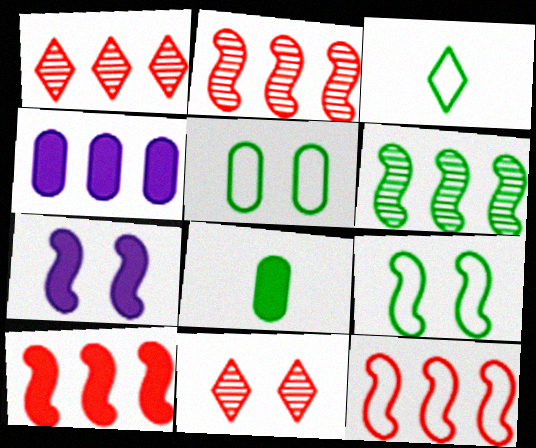[[2, 10, 12], 
[5, 7, 11]]